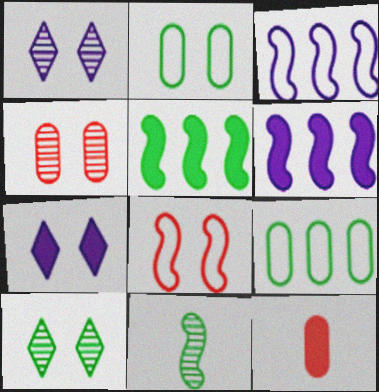[[3, 10, 12], 
[5, 7, 12], 
[6, 8, 11]]